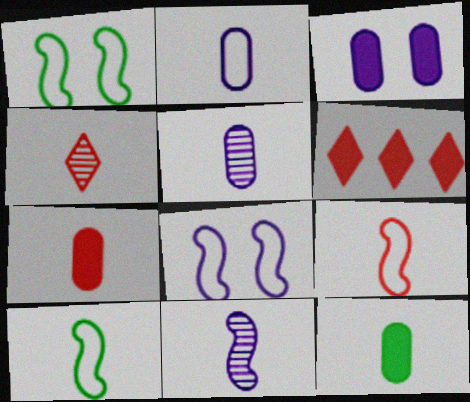[[1, 5, 6], 
[4, 7, 9]]